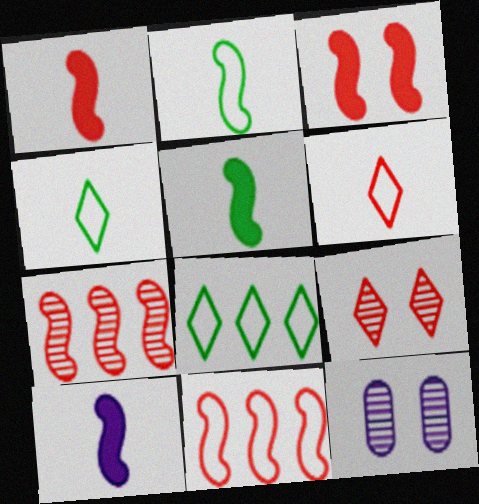[[1, 5, 10], 
[1, 8, 12]]